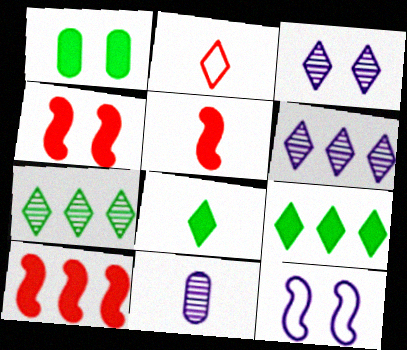[[2, 3, 9], 
[4, 5, 10]]